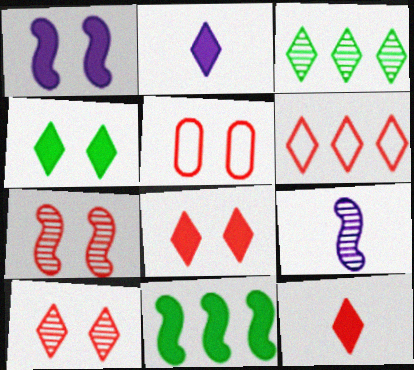[[5, 7, 8], 
[6, 10, 12]]